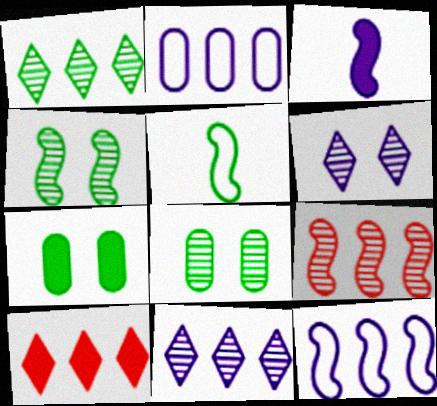[[1, 5, 7], 
[2, 3, 6], 
[3, 7, 10]]